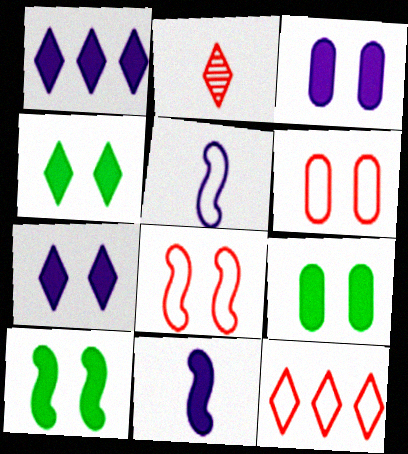[[1, 3, 11], 
[4, 9, 10]]